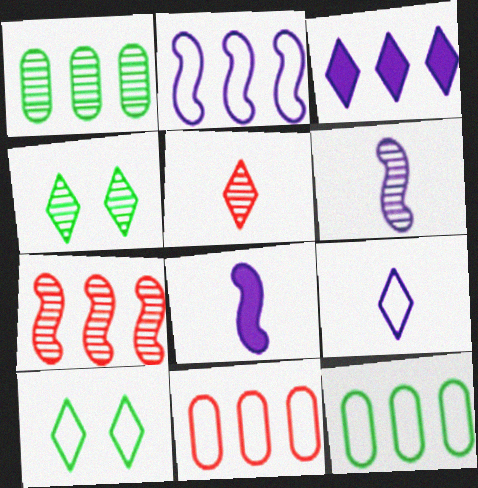[[3, 5, 10], 
[3, 7, 12], 
[4, 8, 11]]